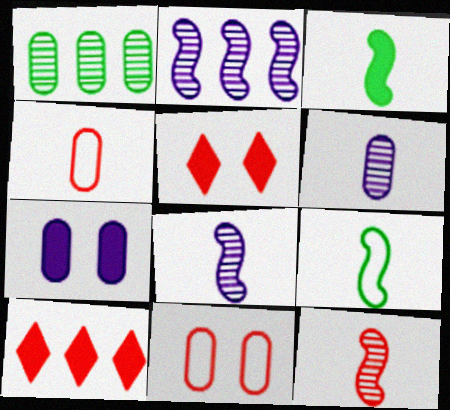[[1, 4, 7], 
[3, 7, 10], 
[10, 11, 12]]